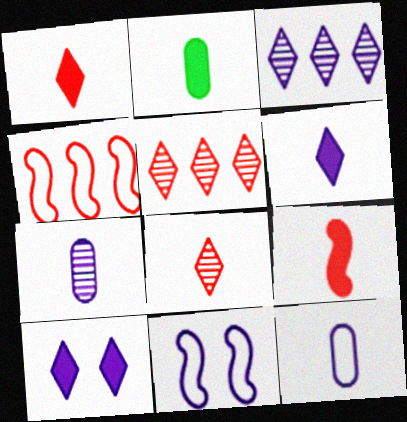[[2, 5, 11], 
[2, 6, 9]]